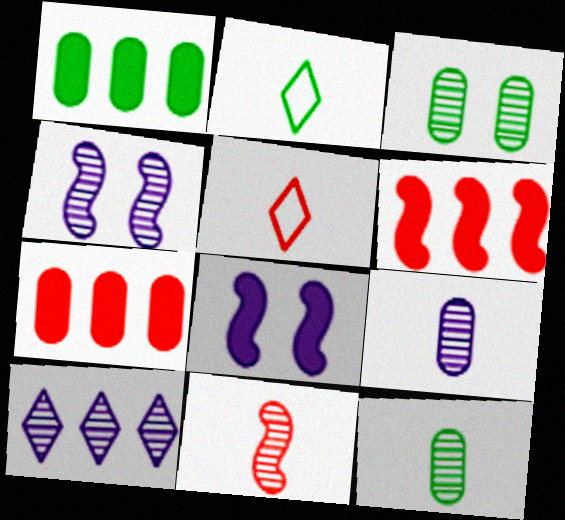[[1, 4, 5], 
[2, 4, 7], 
[3, 10, 11], 
[4, 9, 10]]